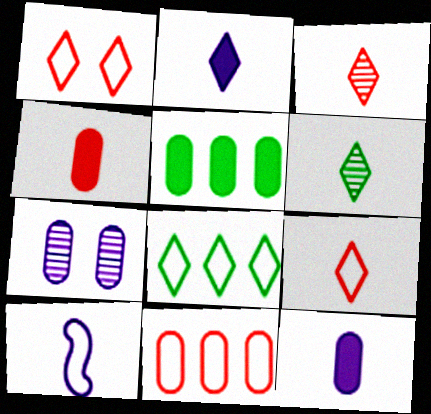[[2, 6, 9], 
[4, 6, 10]]